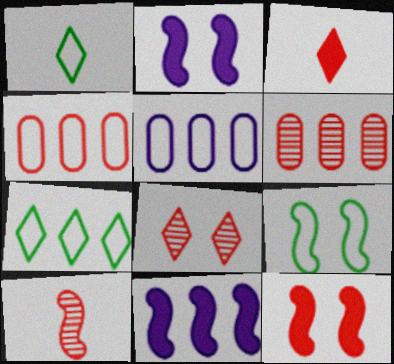[[1, 2, 6], 
[6, 7, 11], 
[6, 8, 10], 
[9, 10, 11]]